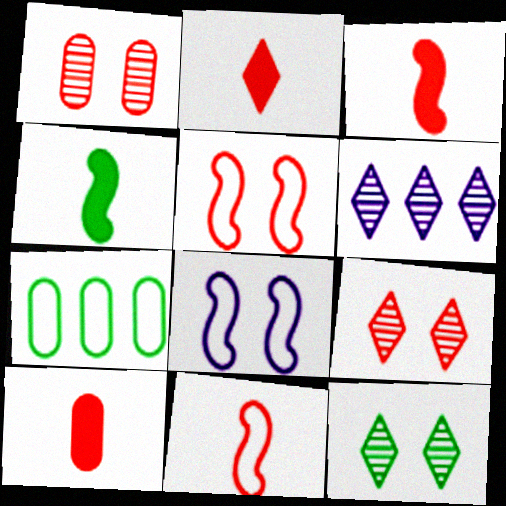[[2, 3, 10], 
[4, 7, 12]]